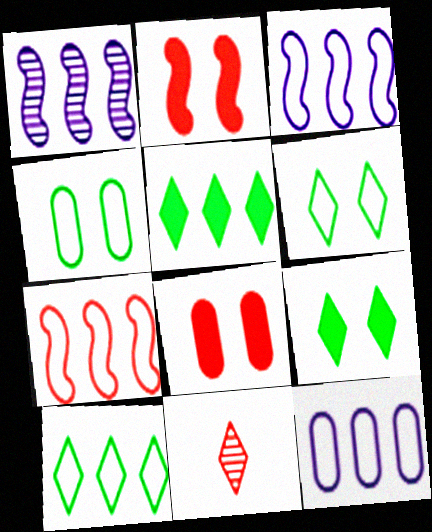[[7, 8, 11], 
[7, 10, 12]]